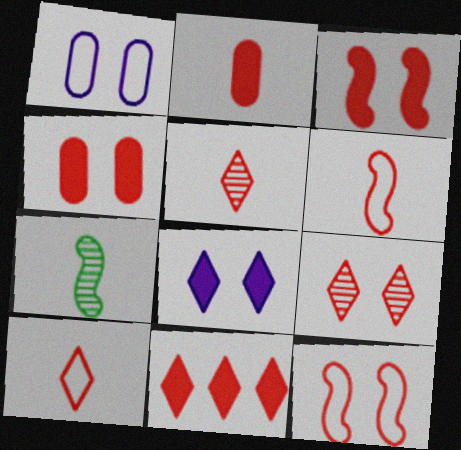[[1, 7, 11], 
[2, 3, 11], 
[2, 5, 6], 
[4, 9, 12], 
[9, 10, 11]]